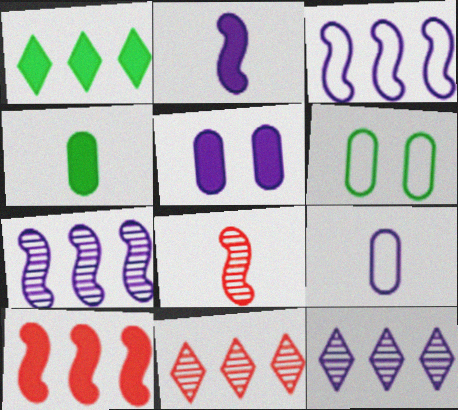[[2, 6, 11]]